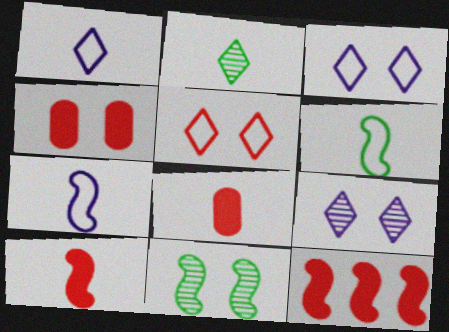[[2, 7, 8], 
[3, 4, 11], 
[7, 11, 12]]